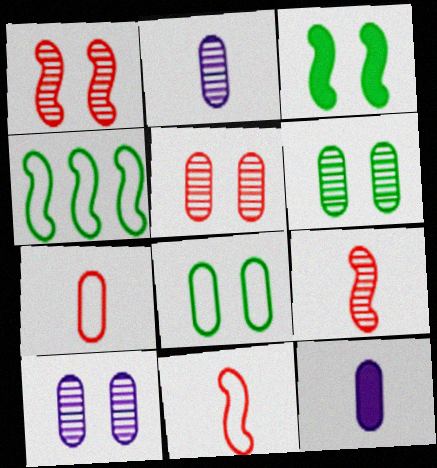[[5, 6, 10]]